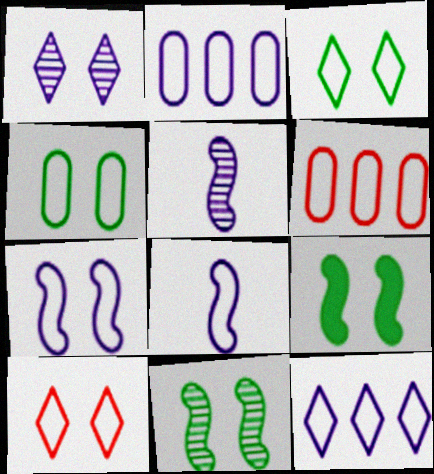[[3, 6, 8], 
[4, 7, 10]]